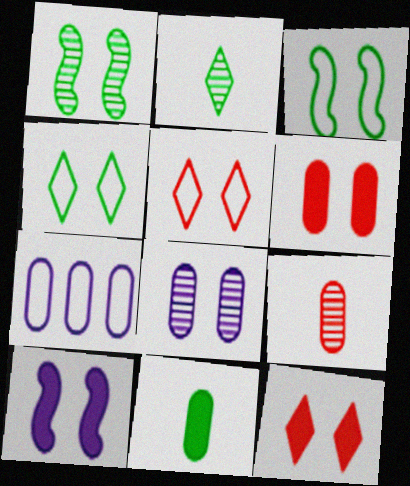[[3, 8, 12]]